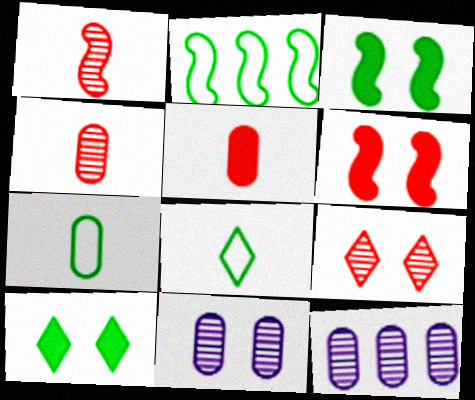[[6, 8, 12]]